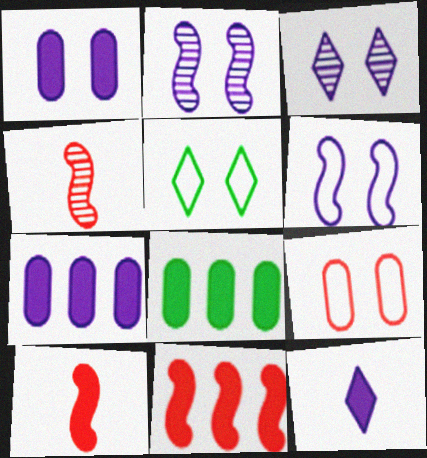[[1, 3, 6], 
[4, 5, 7], 
[5, 6, 9]]